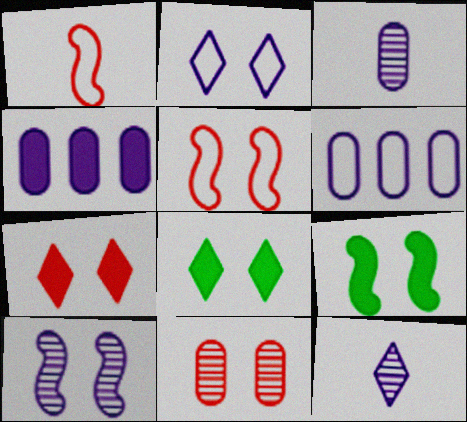[[2, 9, 11], 
[5, 7, 11], 
[5, 9, 10]]